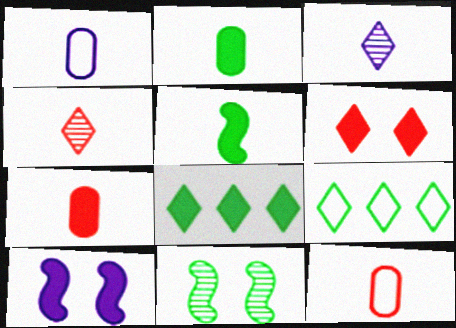[[1, 4, 5], 
[2, 9, 11], 
[3, 5, 12], 
[3, 6, 9], 
[7, 8, 10]]